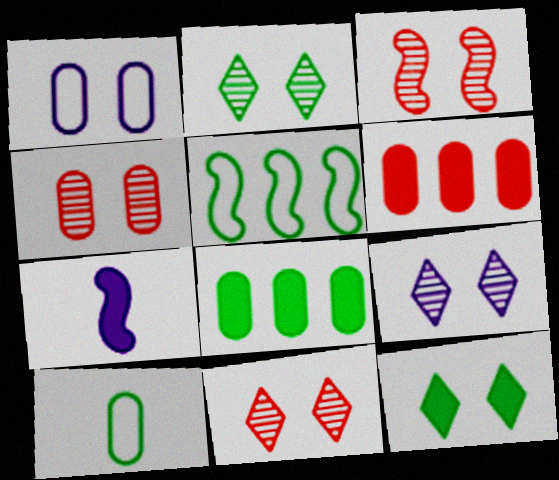[[1, 3, 12], 
[2, 9, 11], 
[3, 4, 11], 
[3, 5, 7], 
[6, 7, 12]]